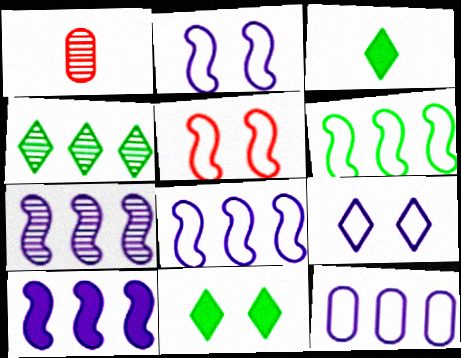[[1, 8, 11], 
[7, 8, 10]]